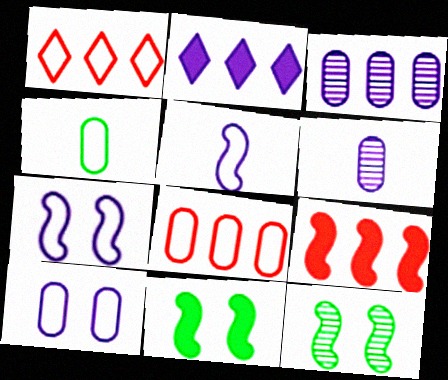[[1, 4, 7], 
[1, 6, 11], 
[2, 6, 7], 
[4, 8, 10], 
[5, 9, 12]]